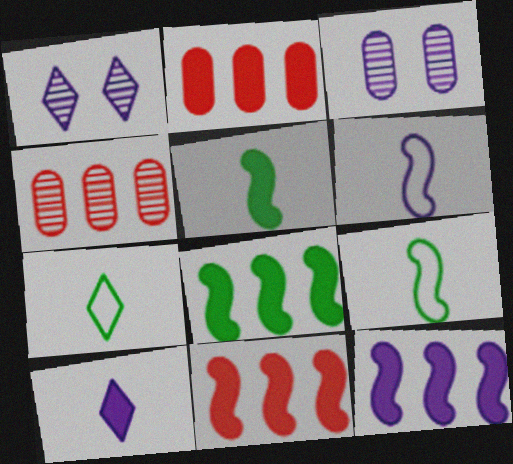[[1, 2, 9], 
[3, 7, 11], 
[8, 11, 12]]